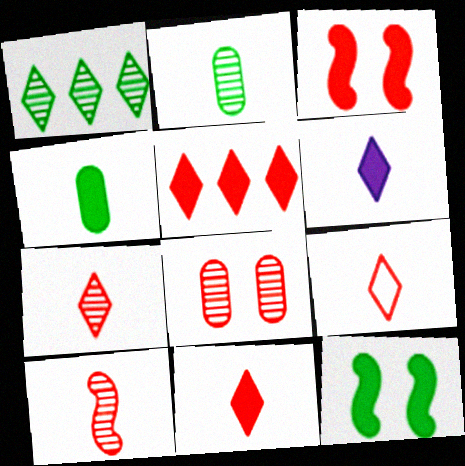[[7, 9, 11]]